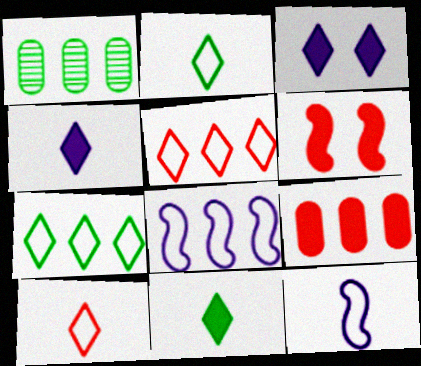[]